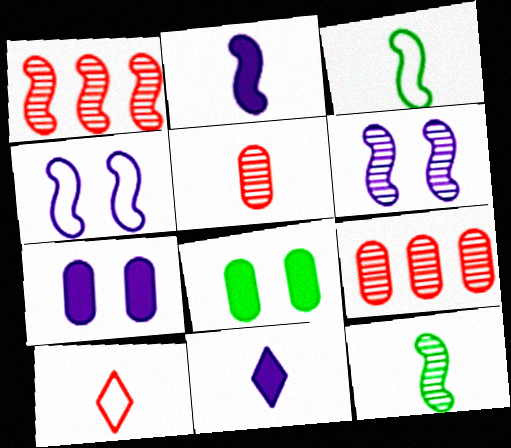[[1, 6, 12], 
[3, 5, 11]]